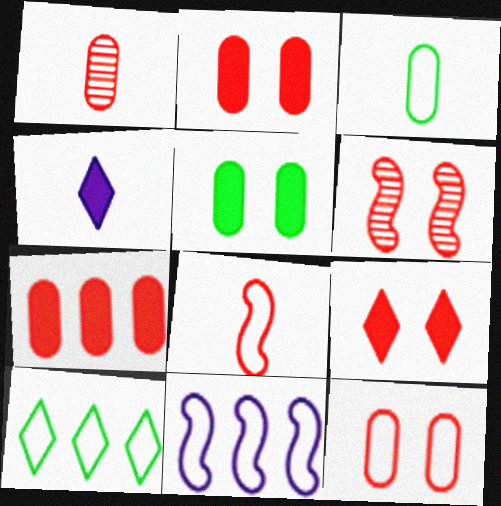[[1, 7, 12], 
[6, 9, 12]]